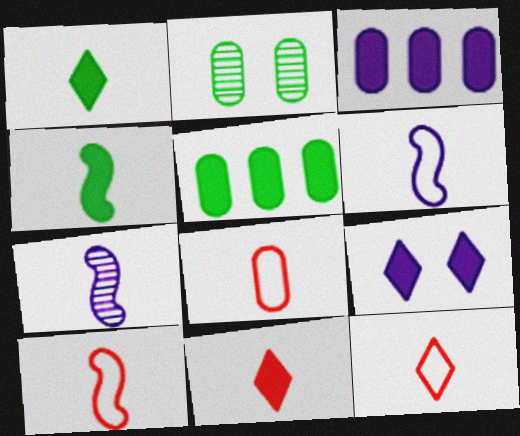[[1, 7, 8], 
[2, 3, 8], 
[4, 7, 10], 
[8, 10, 12]]